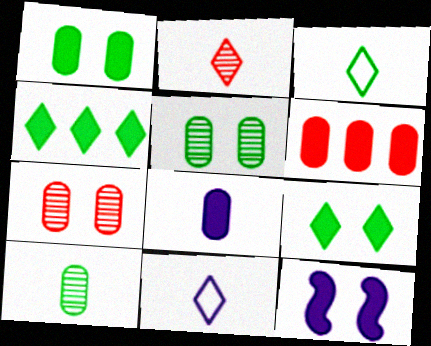[[1, 6, 8]]